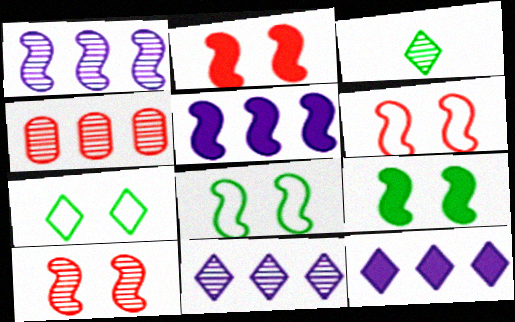[[2, 6, 10]]